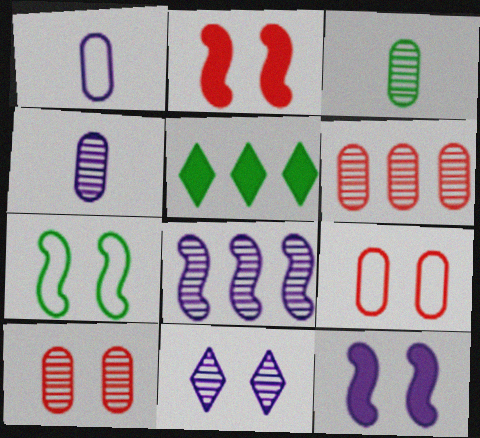[[3, 5, 7], 
[4, 8, 11]]